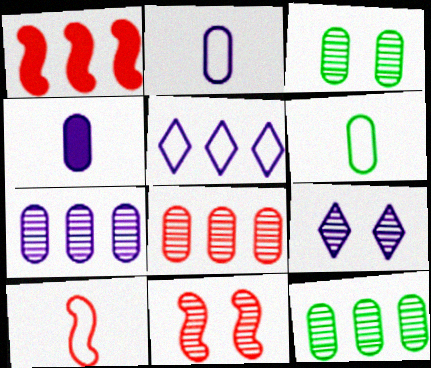[[1, 5, 12], 
[1, 6, 9], 
[1, 10, 11], 
[3, 9, 11], 
[7, 8, 12]]